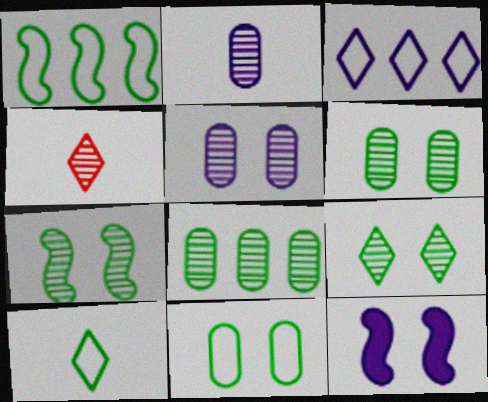[[1, 10, 11], 
[2, 3, 12], 
[6, 7, 9]]